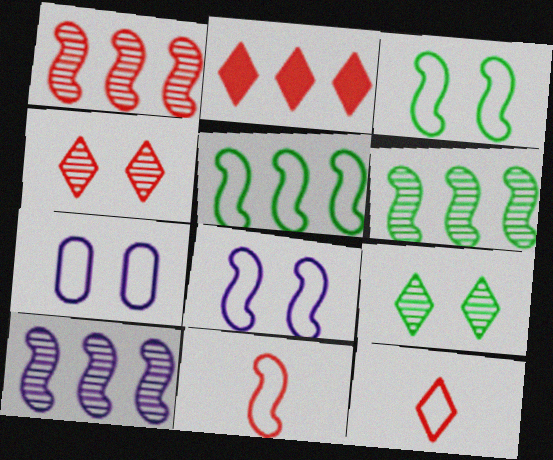[[1, 6, 10], 
[2, 4, 12], 
[5, 7, 12], 
[5, 8, 11]]